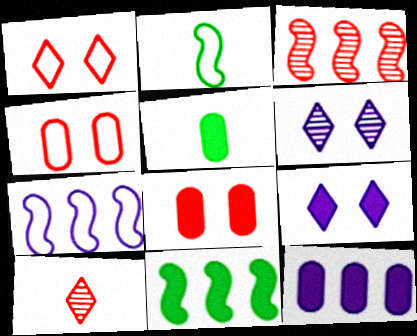[[3, 7, 11], 
[5, 8, 12]]